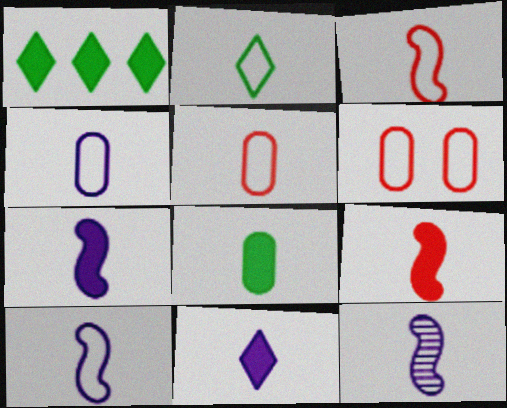[[1, 6, 12], 
[2, 3, 4], 
[2, 5, 10], 
[4, 11, 12], 
[7, 10, 12], 
[8, 9, 11]]